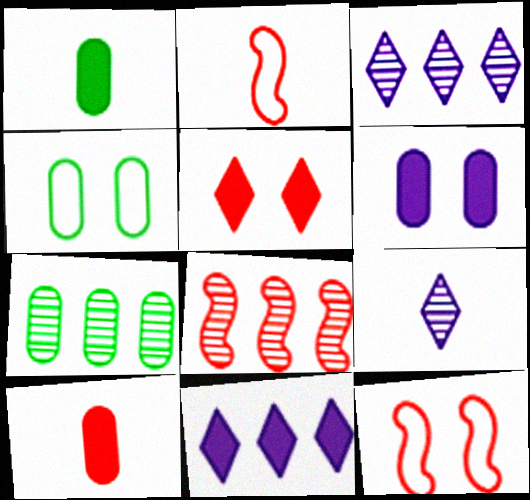[[1, 2, 9], 
[1, 3, 12], 
[1, 4, 7], 
[3, 7, 8]]